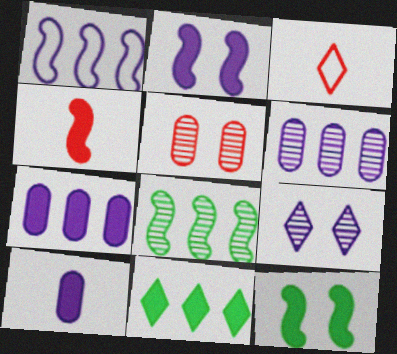[[1, 9, 10], 
[3, 6, 12], 
[3, 9, 11]]